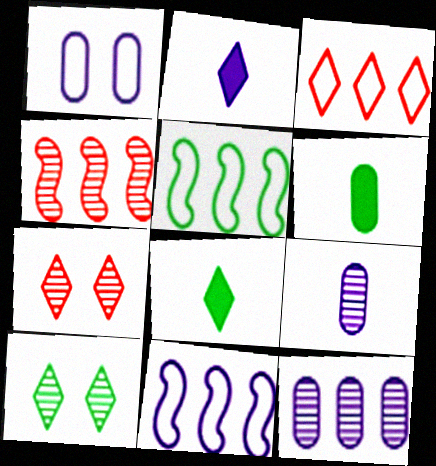[[1, 4, 8], 
[2, 3, 10], 
[4, 9, 10], 
[5, 6, 10], 
[6, 7, 11]]